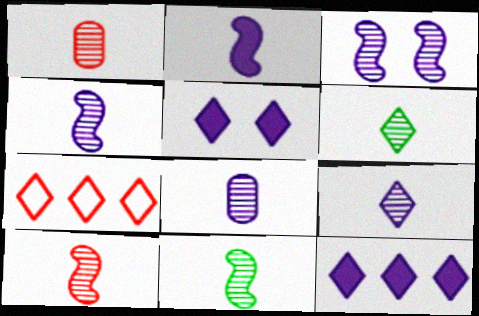[[1, 4, 6], 
[1, 9, 11], 
[4, 8, 9], 
[4, 10, 11], 
[5, 6, 7], 
[6, 8, 10]]